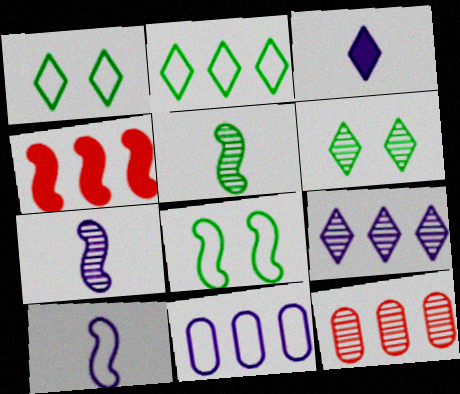[[3, 8, 12], 
[4, 7, 8], 
[6, 7, 12]]